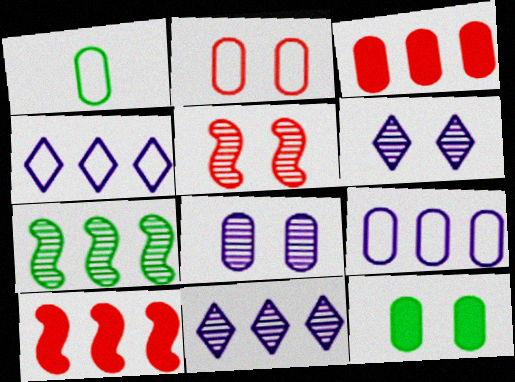[[1, 2, 9], 
[1, 3, 8], 
[1, 6, 10], 
[2, 8, 12], 
[3, 4, 7]]